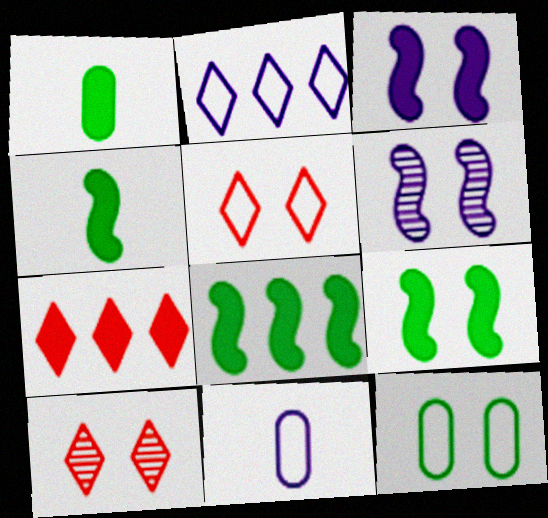[[1, 3, 7], 
[3, 10, 12], 
[4, 8, 9], 
[8, 10, 11]]